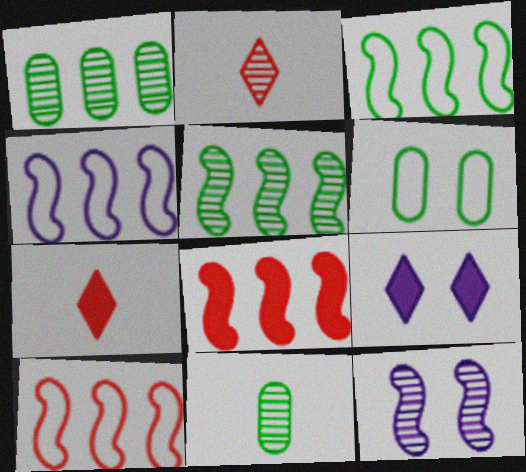[[1, 2, 12], 
[3, 4, 10], 
[4, 5, 8], 
[9, 10, 11]]